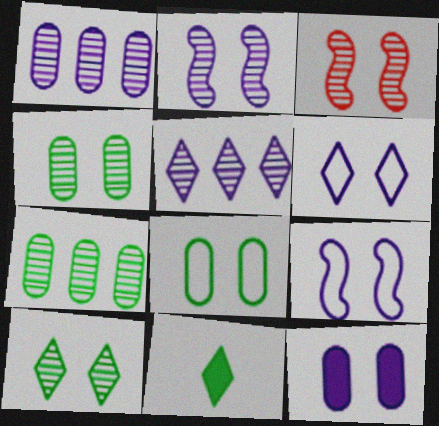[[2, 6, 12]]